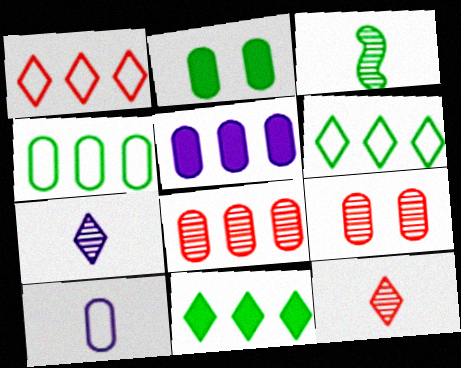[[2, 3, 6], 
[2, 8, 10], 
[4, 5, 8]]